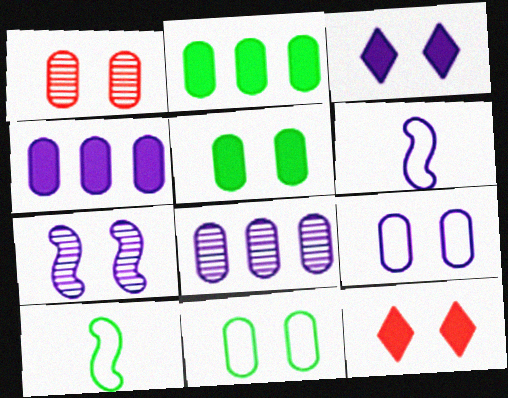[[1, 5, 9], 
[3, 6, 8], 
[3, 7, 9], 
[7, 11, 12], 
[8, 10, 12]]